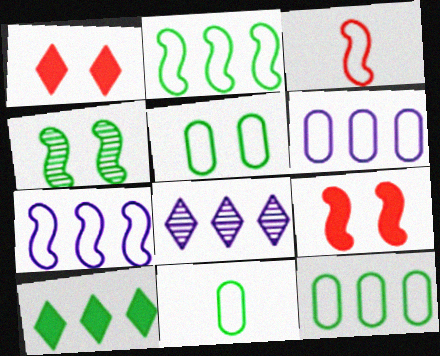[[4, 10, 11], 
[5, 11, 12], 
[8, 9, 11]]